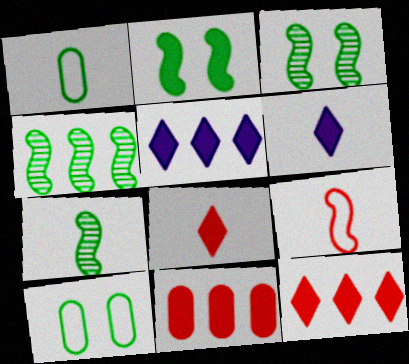[[2, 6, 11], 
[3, 4, 7]]